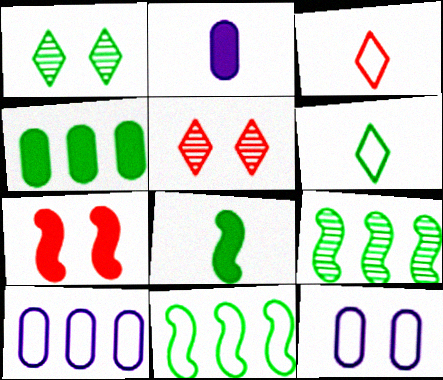[[1, 7, 12], 
[2, 5, 11], 
[3, 11, 12], 
[5, 8, 10]]